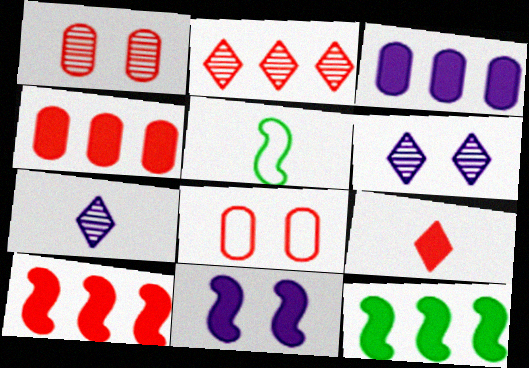[[4, 5, 6], 
[7, 8, 12]]